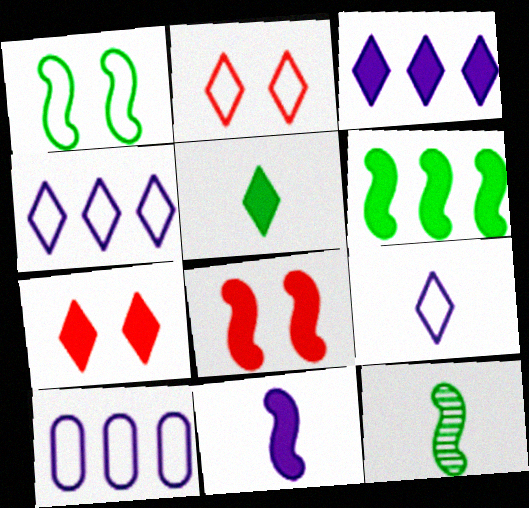[[1, 6, 12], 
[3, 5, 7], 
[6, 8, 11], 
[7, 10, 12]]